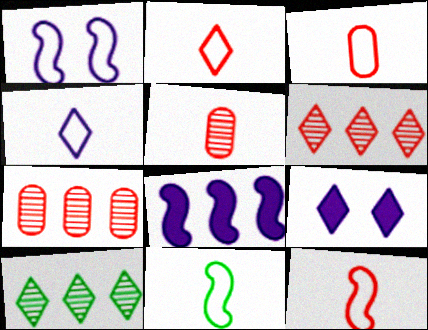[[2, 3, 12], 
[2, 9, 10], 
[3, 4, 11], 
[7, 9, 11]]